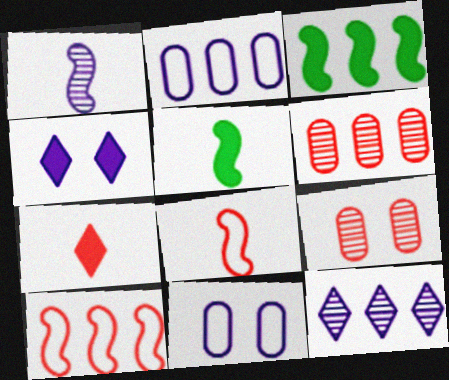[[1, 2, 4], 
[1, 5, 8], 
[7, 9, 10]]